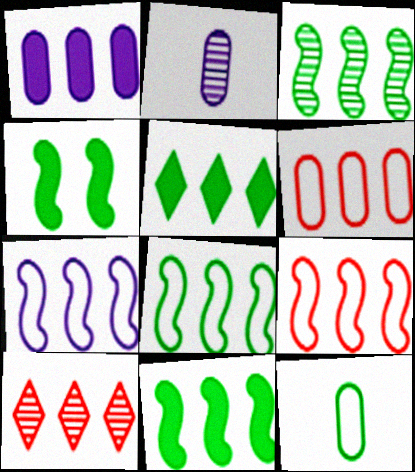[[1, 8, 10], 
[3, 8, 11], 
[7, 8, 9]]